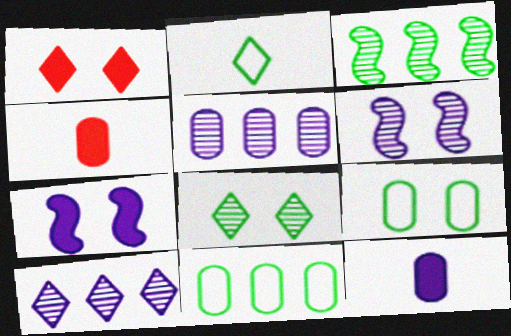[[1, 2, 10], 
[1, 6, 9], 
[4, 5, 9]]